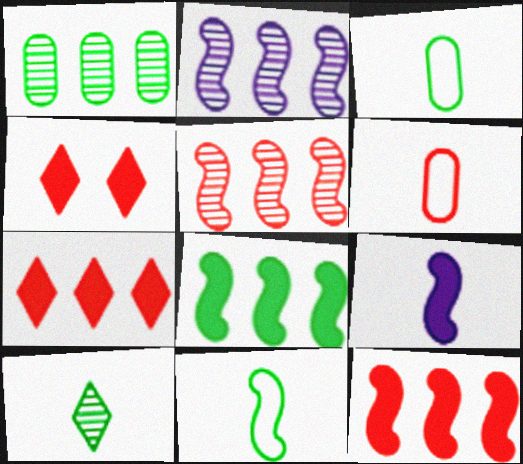[[2, 3, 4], 
[4, 5, 6], 
[6, 9, 10]]